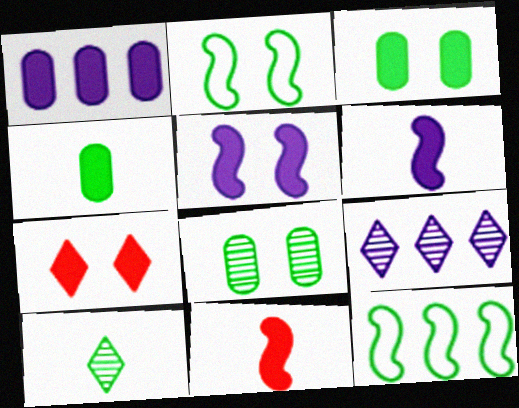[[3, 5, 7], 
[3, 10, 12]]